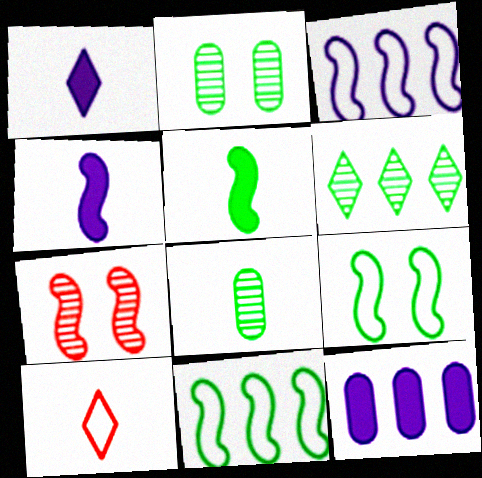[[3, 5, 7], 
[4, 7, 11], 
[4, 8, 10]]